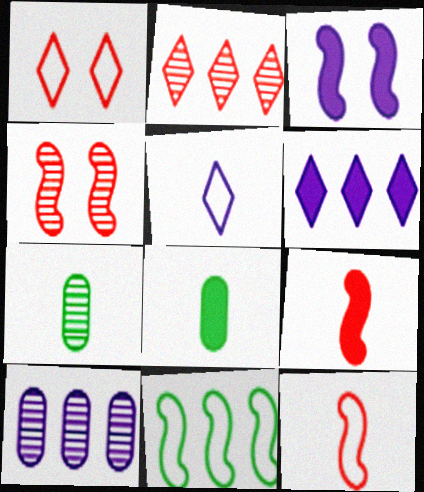[[3, 5, 10], 
[5, 7, 9]]